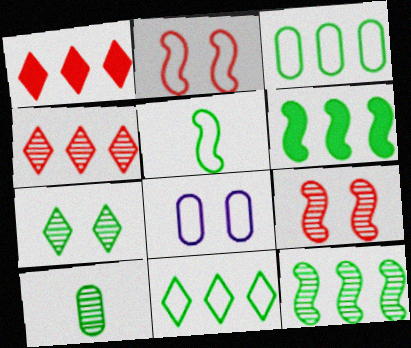[[7, 10, 12]]